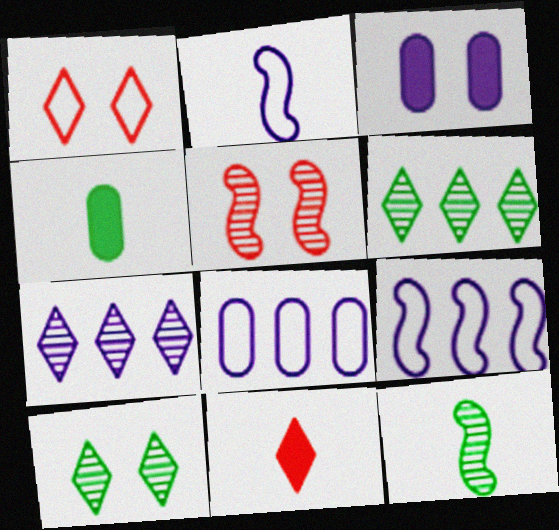[[2, 3, 7]]